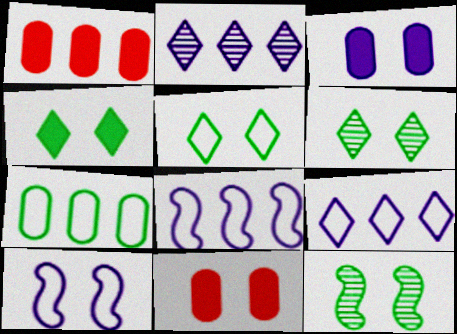[[4, 5, 6], 
[6, 10, 11]]